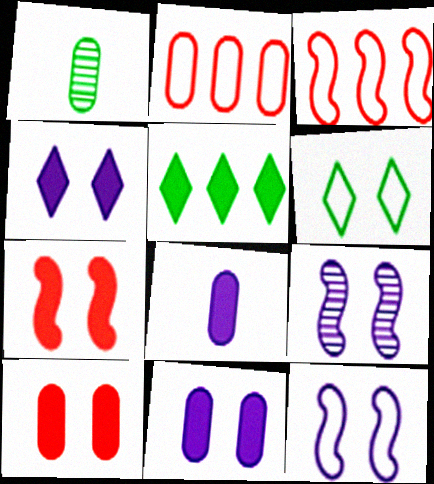[[1, 2, 11], 
[1, 3, 4], 
[5, 7, 8], 
[6, 9, 10]]